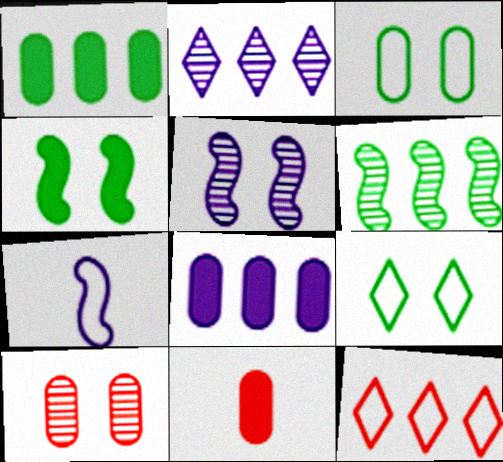[[3, 7, 12], 
[6, 8, 12]]